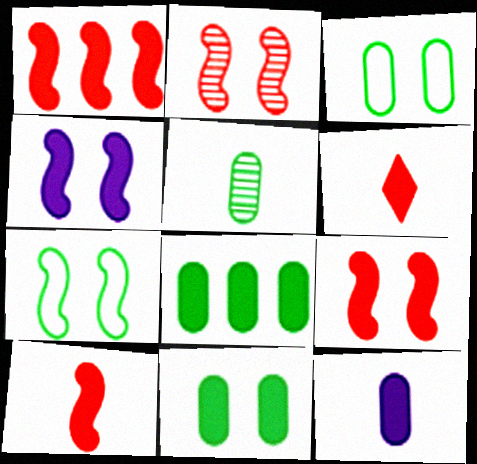[[1, 9, 10], 
[2, 4, 7], 
[3, 5, 8], 
[4, 6, 8]]